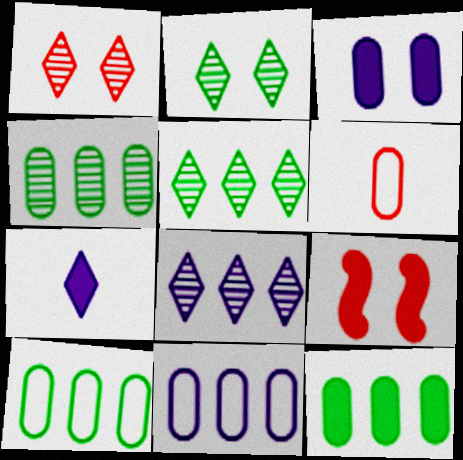[[3, 4, 6], 
[4, 10, 12], 
[7, 9, 12]]